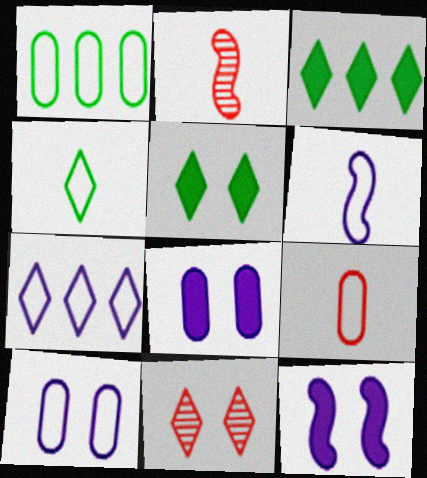[[1, 9, 10], 
[2, 3, 10], 
[4, 6, 9], 
[6, 7, 10]]